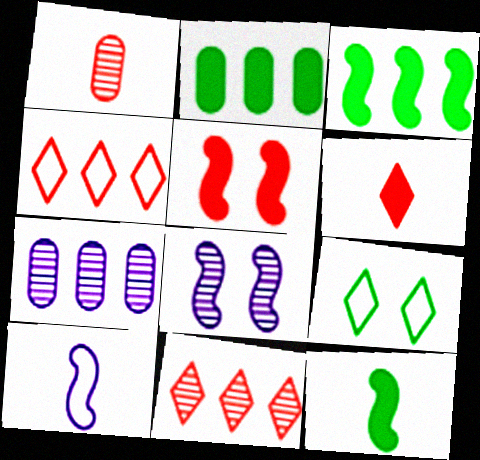[[1, 4, 5], 
[3, 4, 7]]